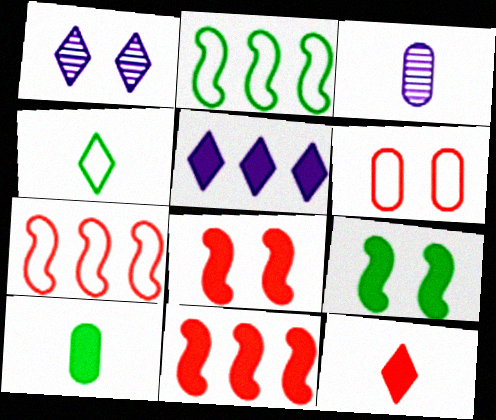[[1, 6, 9], 
[1, 7, 10], 
[5, 8, 10]]